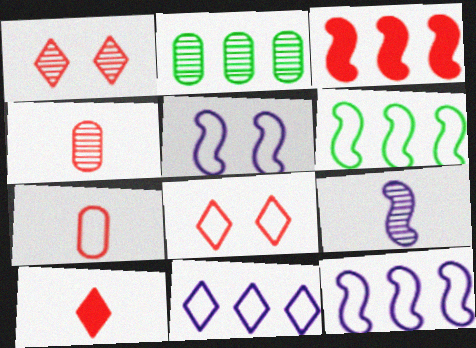[[1, 2, 9], 
[1, 3, 7], 
[2, 3, 11], 
[2, 5, 10], 
[3, 4, 8]]